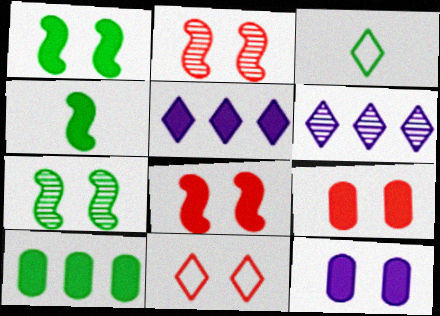[[2, 9, 11], 
[3, 7, 10], 
[4, 5, 9], 
[7, 11, 12]]